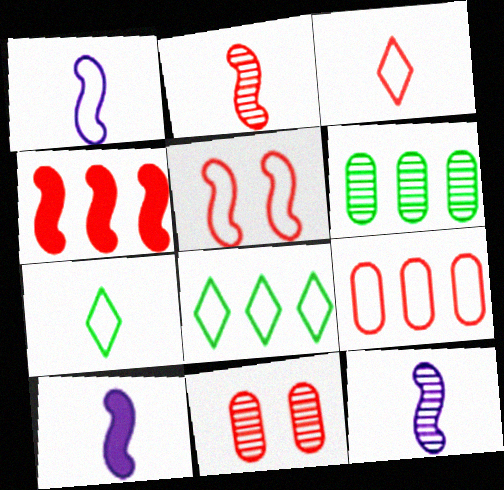[[1, 10, 12], 
[2, 4, 5], 
[3, 4, 11], 
[3, 5, 9], 
[8, 10, 11]]